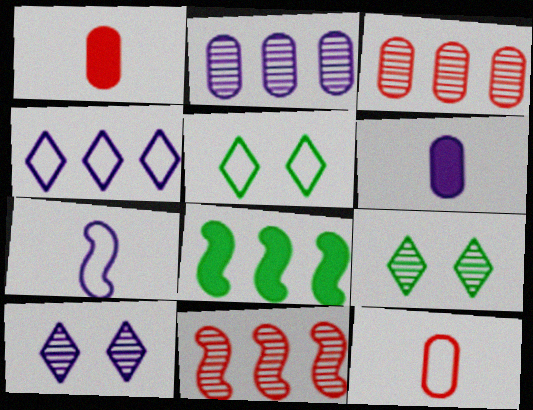[[3, 4, 8], 
[5, 6, 11], 
[8, 10, 12]]